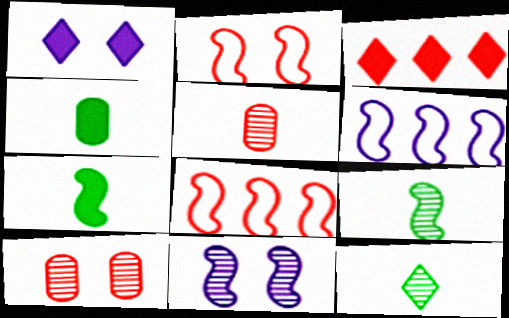[[2, 3, 5], 
[7, 8, 11]]